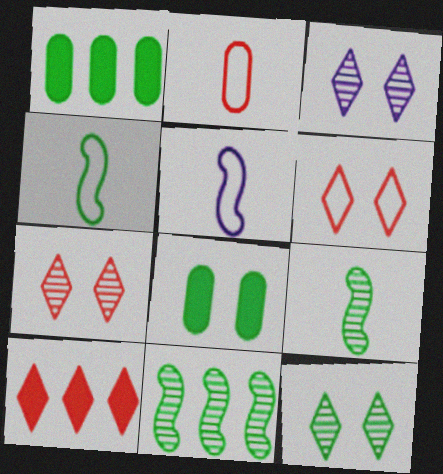[[1, 4, 12], 
[1, 5, 7], 
[3, 7, 12]]